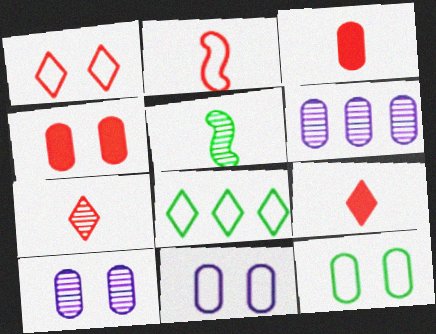[[2, 3, 7], 
[2, 8, 11], 
[3, 6, 12], 
[4, 10, 12]]